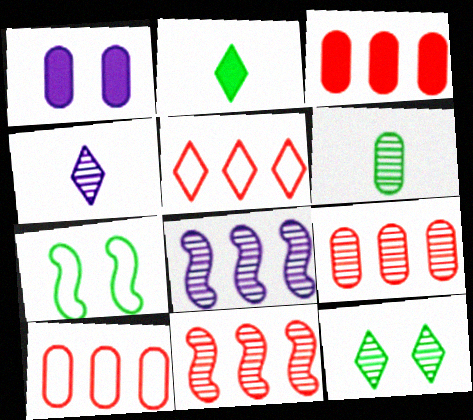[[1, 6, 10], 
[3, 4, 7], 
[3, 5, 11], 
[3, 9, 10]]